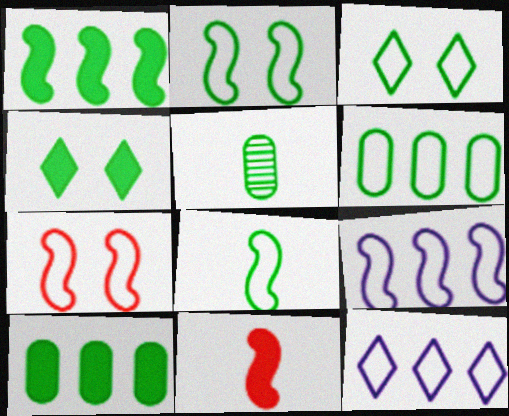[[1, 3, 5], 
[3, 6, 8], 
[7, 8, 9]]